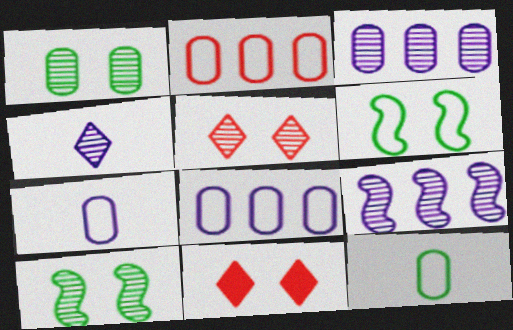[[9, 11, 12]]